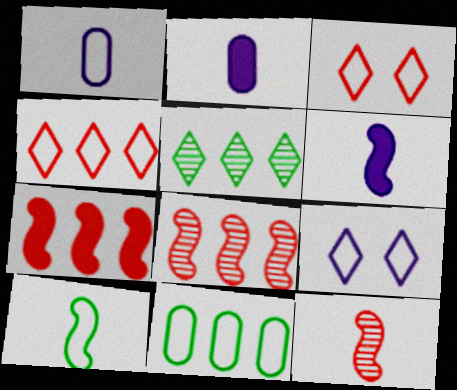[[6, 10, 12]]